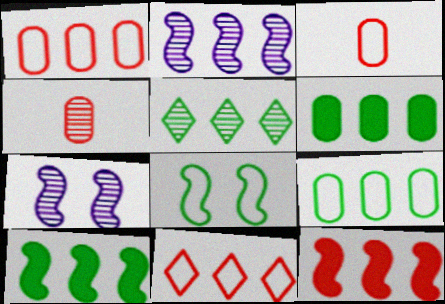[[2, 6, 11], 
[4, 5, 7], 
[5, 9, 10]]